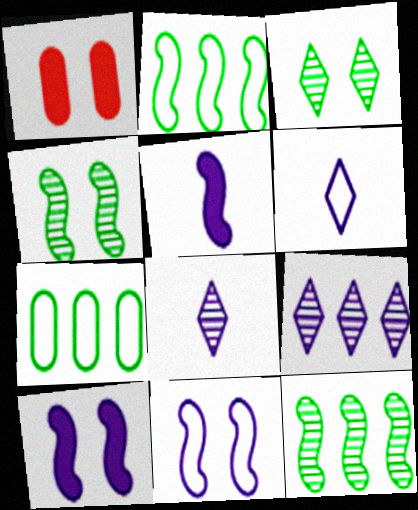[[1, 2, 8], 
[1, 3, 11], 
[1, 6, 12]]